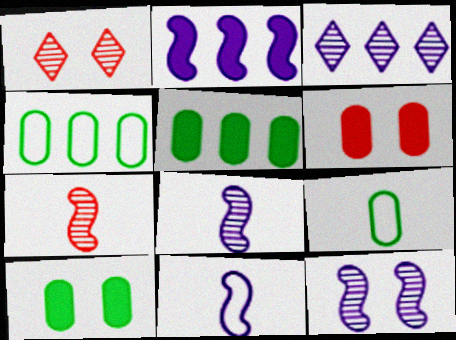[[1, 2, 9], 
[1, 5, 11], 
[2, 11, 12]]